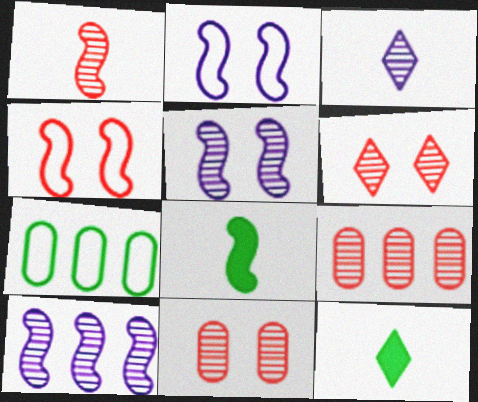[[1, 6, 9], 
[2, 9, 12], 
[4, 8, 10]]